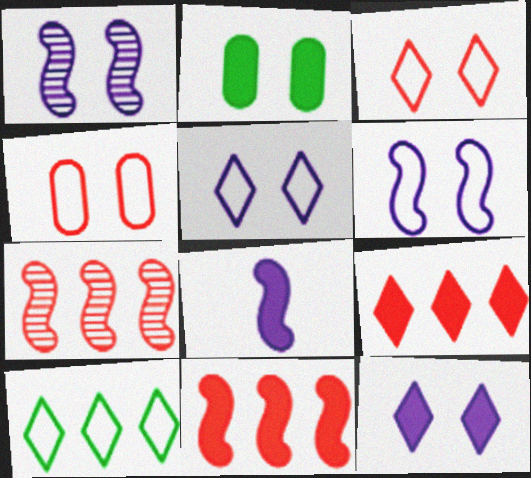[[1, 2, 3], 
[2, 8, 9]]